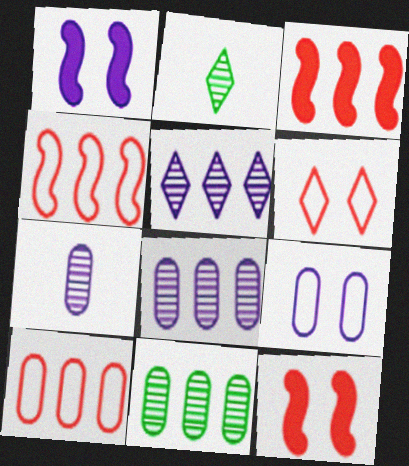[[1, 2, 10], 
[2, 3, 9]]